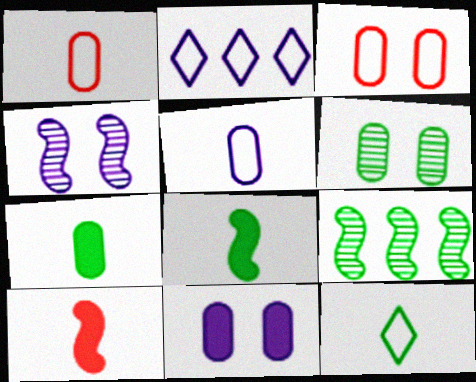[[2, 6, 10], 
[3, 6, 11]]